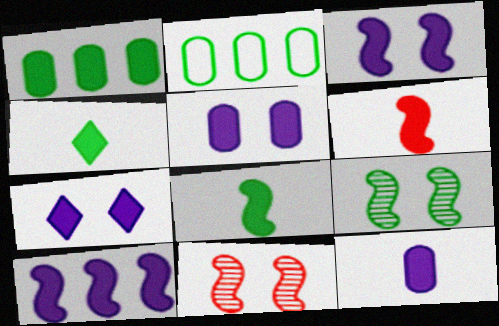[[1, 6, 7], 
[2, 4, 9], 
[3, 5, 7], 
[4, 6, 12], 
[7, 10, 12]]